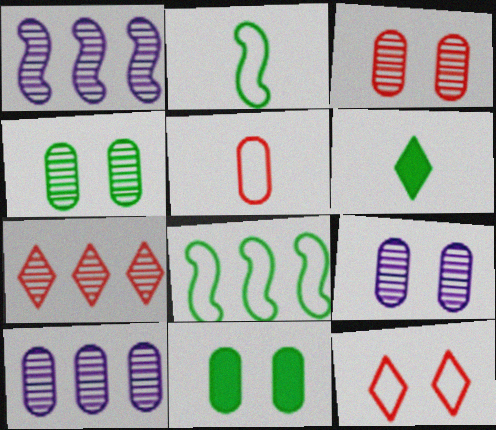[[3, 4, 9], 
[4, 6, 8], 
[5, 10, 11]]